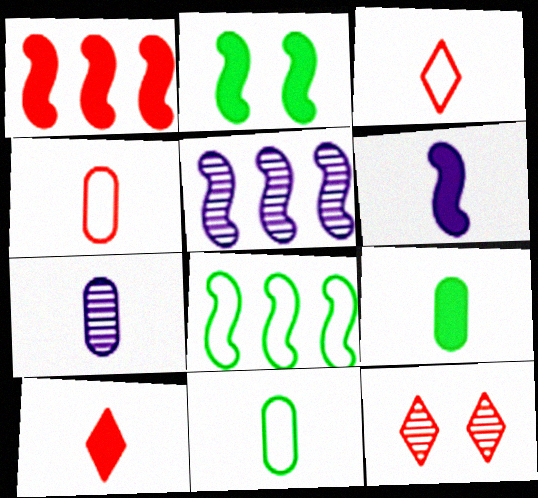[[1, 2, 6], 
[1, 4, 12], 
[1, 5, 8], 
[4, 7, 9], 
[6, 9, 10]]